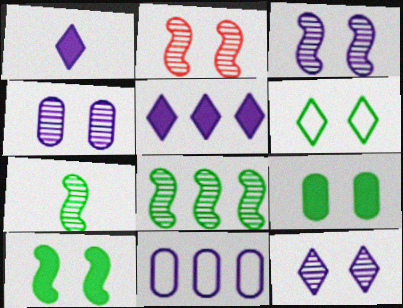[[1, 3, 11], 
[3, 4, 12]]